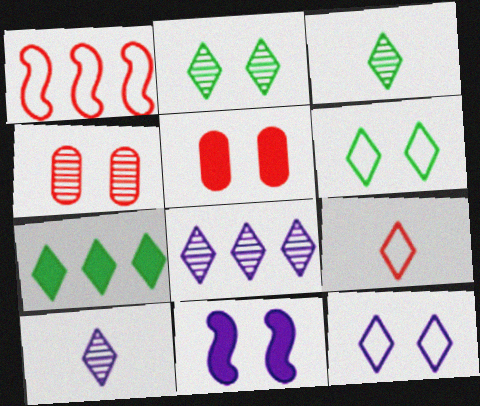[[3, 6, 7], 
[4, 6, 11]]